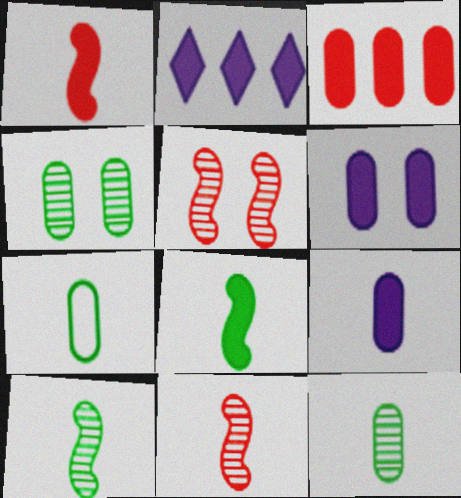[[2, 5, 7]]